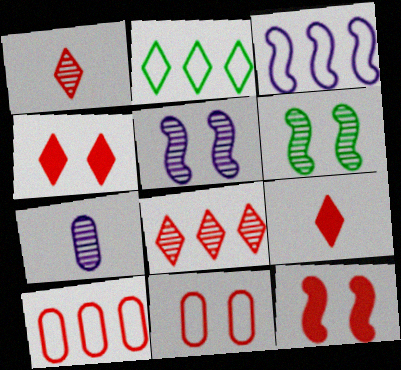[[1, 10, 12], 
[2, 3, 10], 
[2, 7, 12], 
[6, 7, 8]]